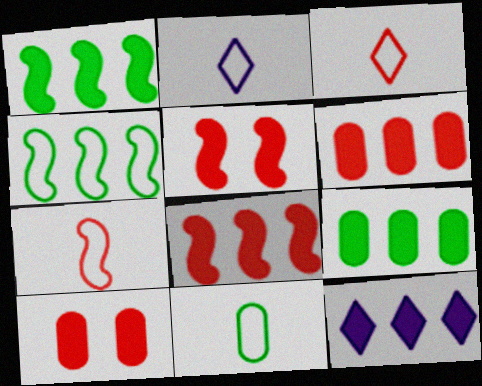[[1, 6, 12], 
[2, 7, 11], 
[8, 9, 12]]